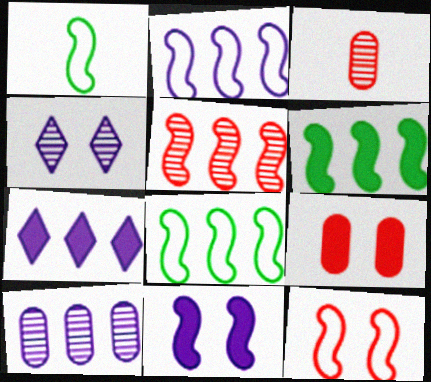[[1, 2, 12], 
[1, 5, 11], 
[2, 5, 6], 
[2, 7, 10]]